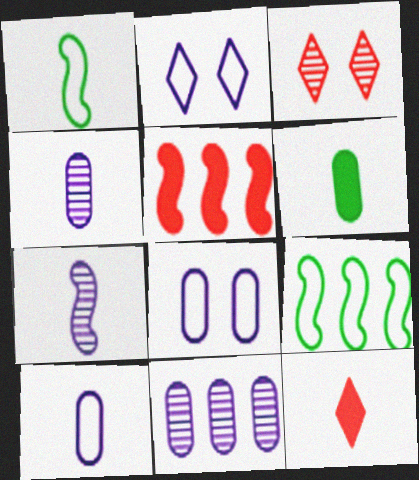[[1, 4, 12]]